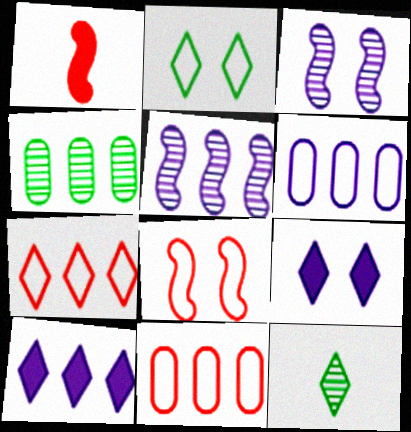[[5, 6, 10], 
[7, 9, 12]]